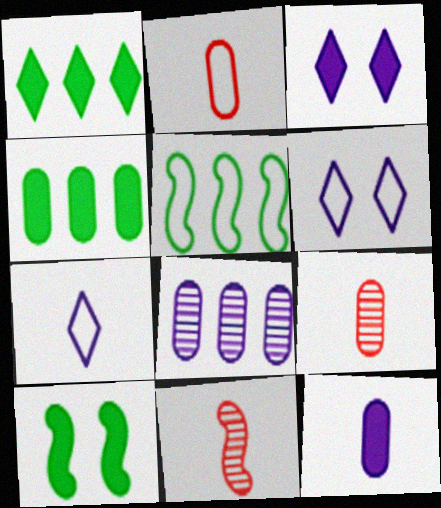[[2, 5, 6], 
[3, 5, 9], 
[4, 6, 11]]